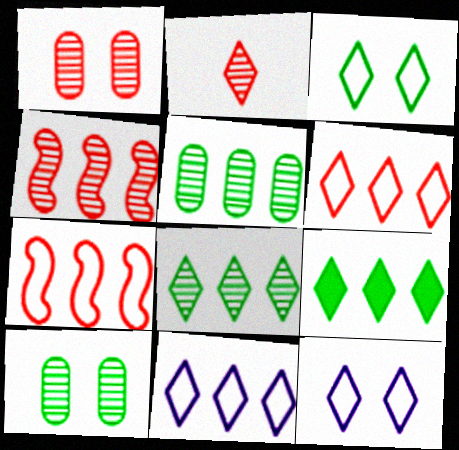[[1, 2, 4], 
[2, 9, 12]]